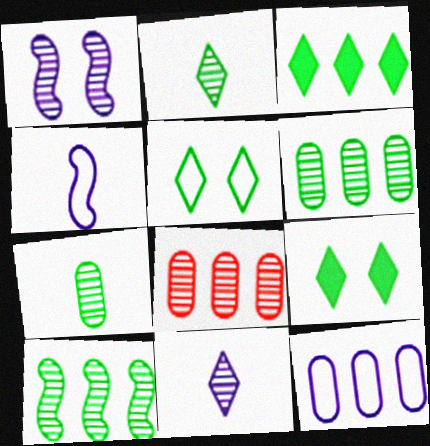[[1, 2, 8], 
[2, 3, 5], 
[4, 8, 9]]